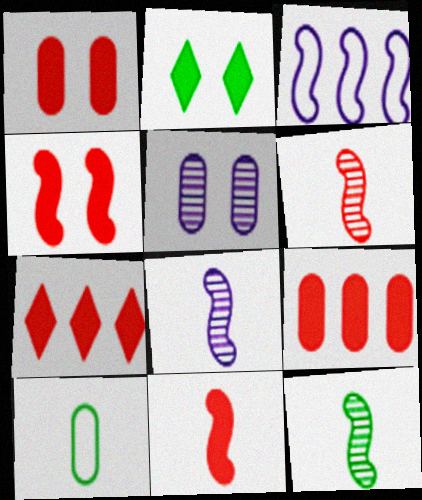[[1, 7, 11], 
[3, 4, 12], 
[5, 9, 10], 
[6, 8, 12]]